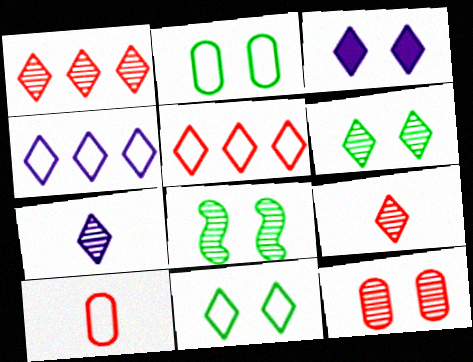[[1, 6, 7], 
[3, 4, 7]]